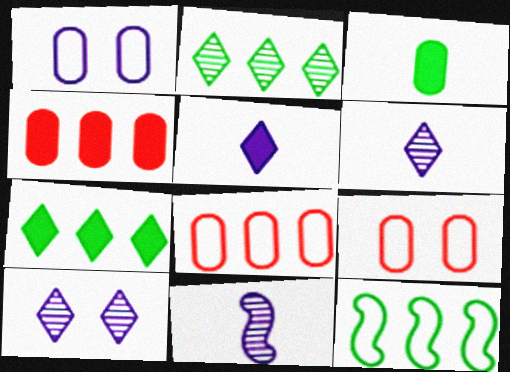[[7, 9, 11]]